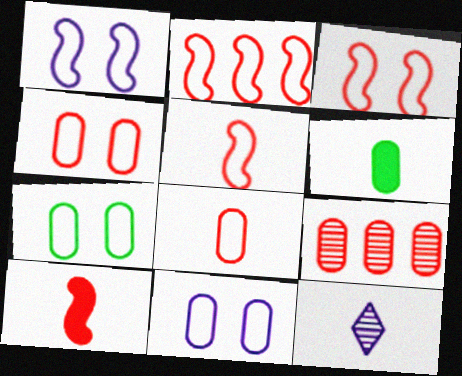[[2, 3, 5], 
[4, 7, 11], 
[5, 6, 12], 
[6, 9, 11]]